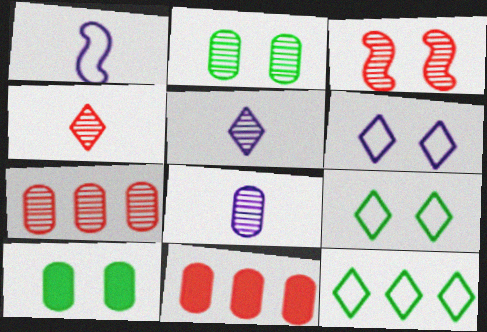[[2, 7, 8], 
[3, 4, 7], 
[3, 6, 10]]